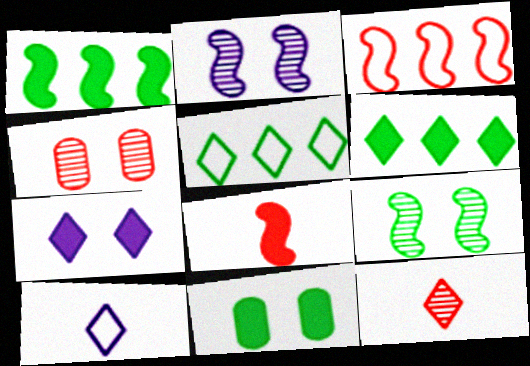[[1, 4, 10], 
[5, 7, 12]]